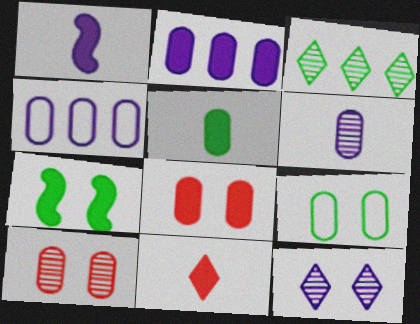[[1, 4, 12], 
[1, 5, 11], 
[2, 5, 8], 
[2, 7, 11], 
[4, 5, 10]]